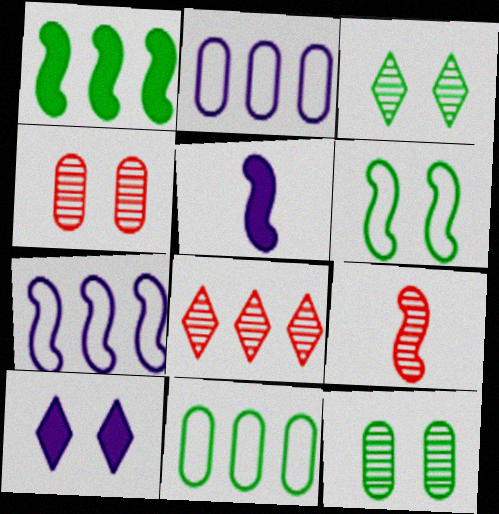[[1, 2, 8], 
[4, 6, 10], 
[4, 8, 9], 
[9, 10, 11]]